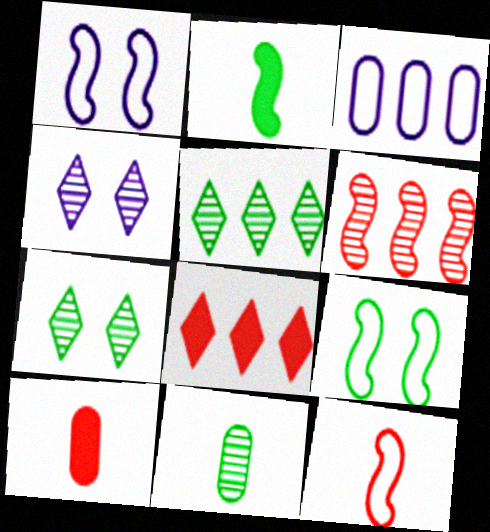[[1, 2, 6], 
[1, 5, 10], 
[1, 8, 11], 
[4, 6, 11]]